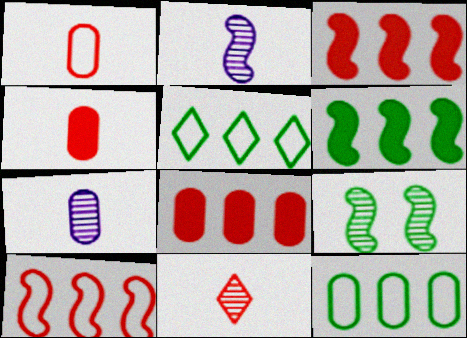[]